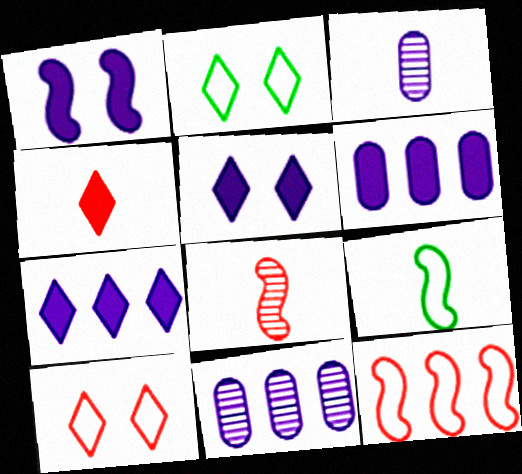[[2, 6, 8], 
[3, 4, 9]]